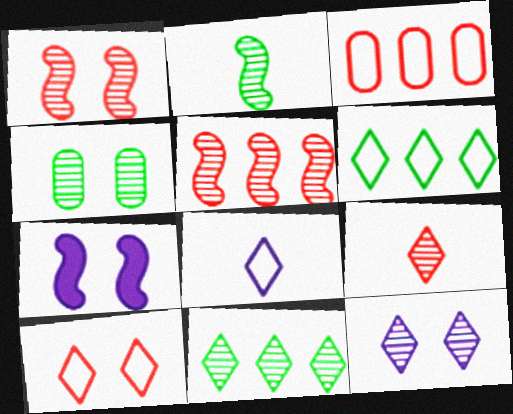[[1, 4, 12], 
[2, 4, 11], 
[4, 7, 10], 
[6, 8, 10], 
[9, 11, 12]]